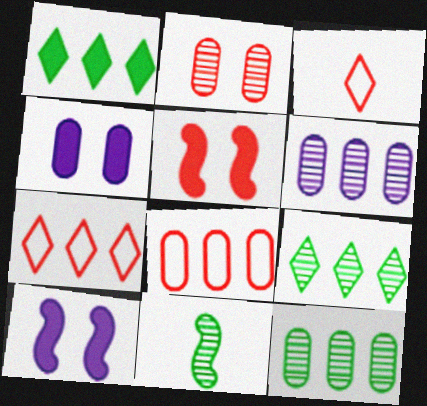[[3, 10, 12], 
[4, 7, 11]]